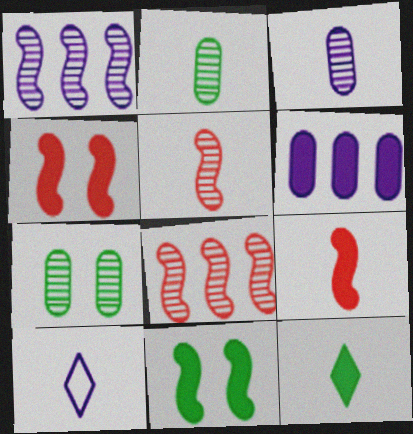[[2, 9, 10], 
[4, 6, 12]]